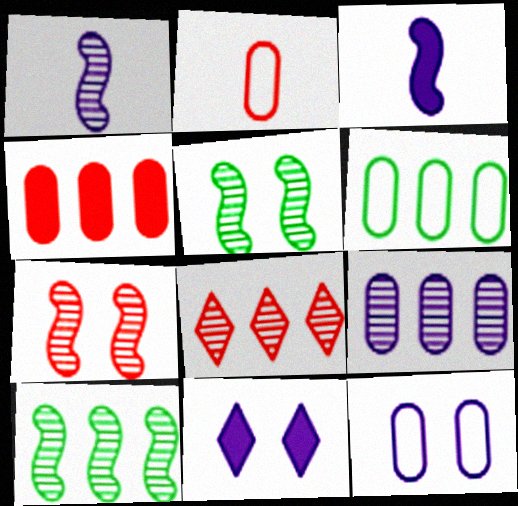[[1, 7, 10], 
[2, 6, 12], 
[2, 10, 11], 
[4, 6, 9], 
[8, 9, 10]]